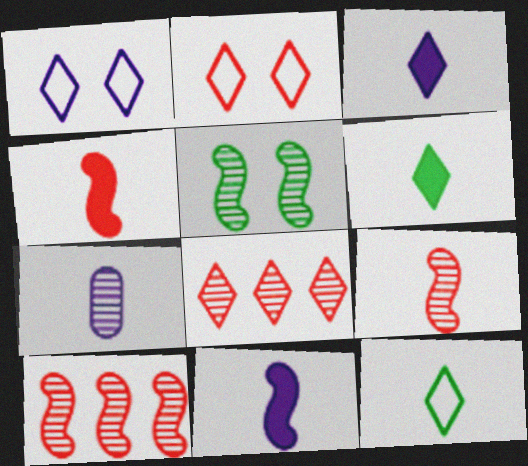[[1, 6, 8], 
[4, 7, 12], 
[5, 7, 8]]